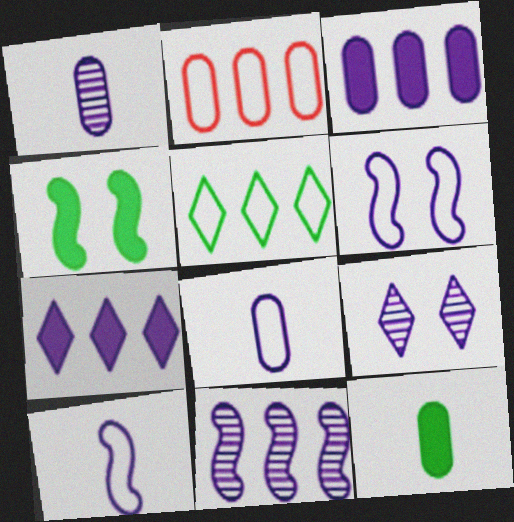[[1, 6, 7], 
[1, 9, 11], 
[3, 9, 10]]